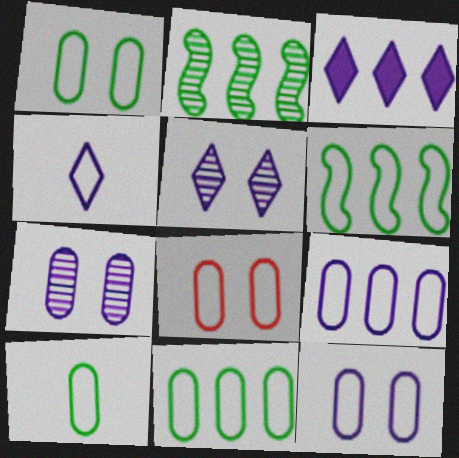[[1, 8, 12], 
[1, 10, 11], 
[3, 4, 5], 
[4, 6, 8], 
[8, 9, 10]]